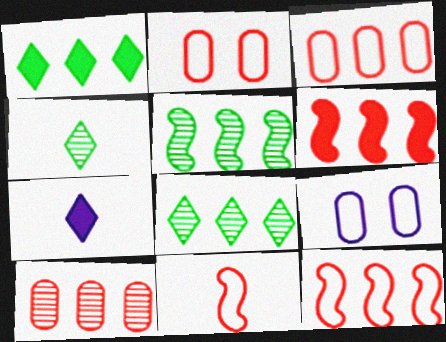[[2, 5, 7], 
[4, 6, 9]]